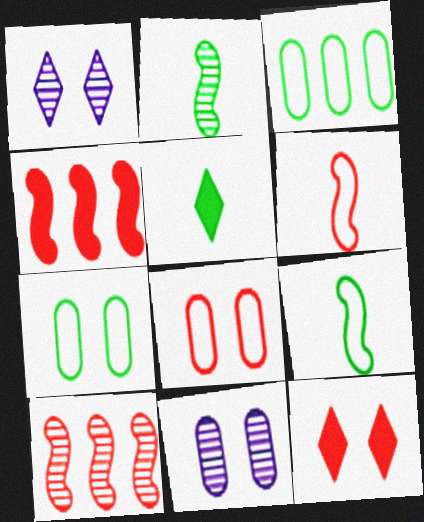[]